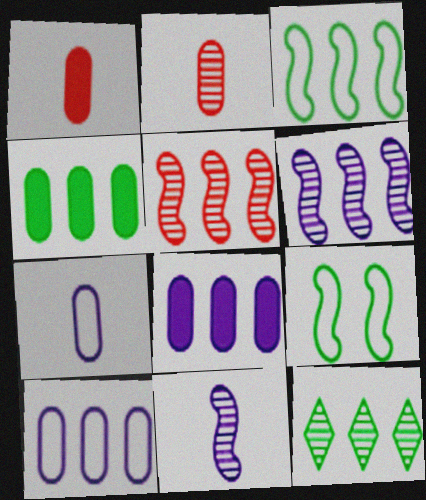[[3, 4, 12]]